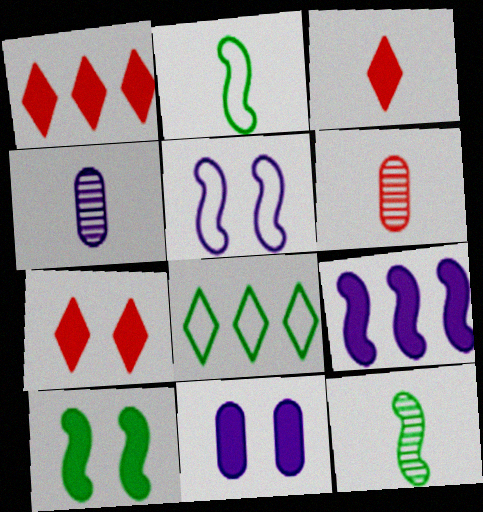[[1, 3, 7], 
[2, 3, 4], 
[7, 10, 11]]